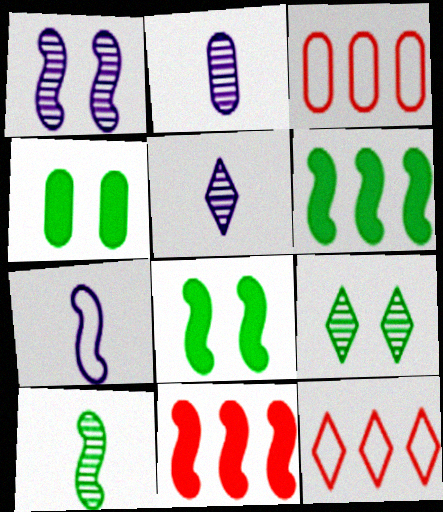[[2, 3, 4], 
[2, 8, 12], 
[3, 5, 8]]